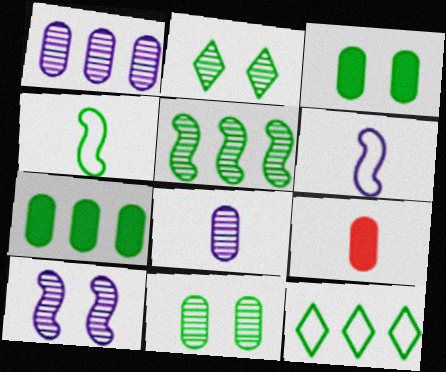[[2, 4, 7], 
[5, 7, 12], 
[9, 10, 12]]